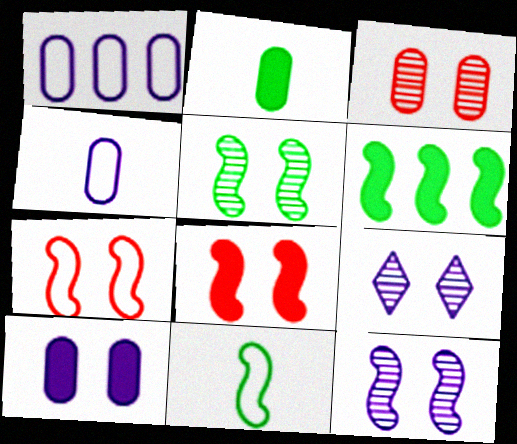[[1, 2, 3], 
[3, 5, 9], 
[5, 6, 11]]